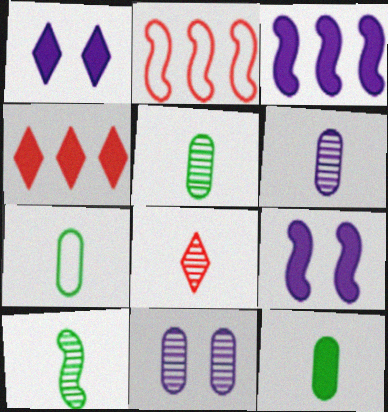[[1, 2, 5], 
[2, 9, 10], 
[4, 9, 12], 
[5, 7, 12], 
[6, 8, 10]]